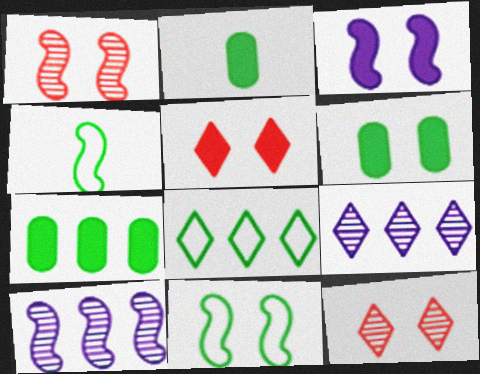[[1, 3, 11], 
[2, 6, 7], 
[3, 5, 6]]